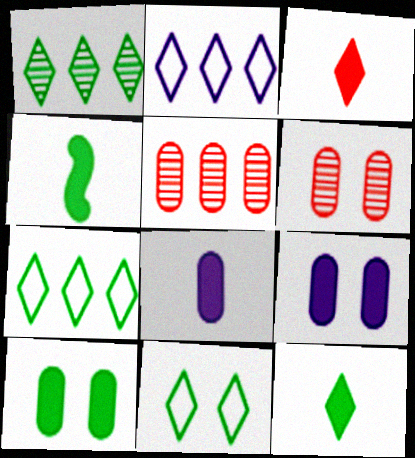[[1, 11, 12], 
[2, 4, 6], 
[3, 4, 8]]